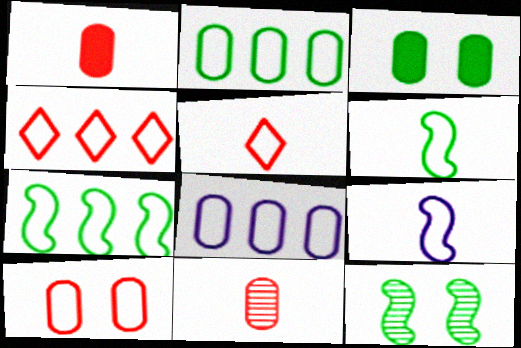[[3, 8, 11], 
[4, 7, 8]]